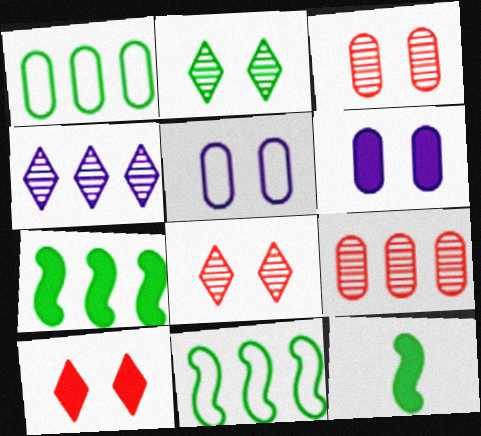[[1, 2, 12]]